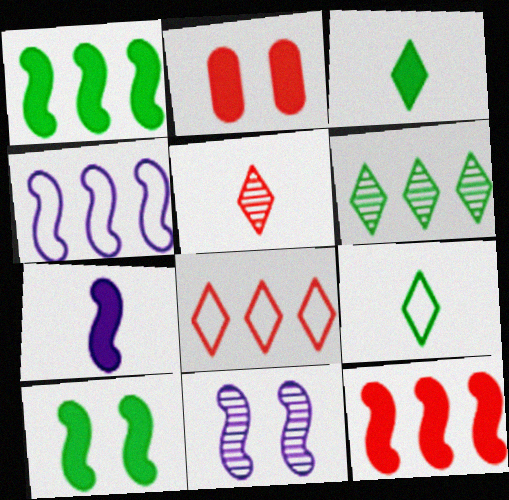[[4, 7, 11], 
[7, 10, 12]]